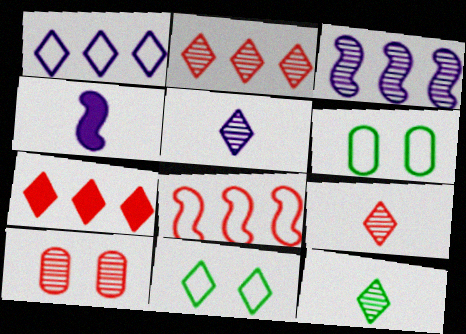[[2, 4, 6], 
[3, 10, 12], 
[5, 7, 11], 
[5, 9, 12]]